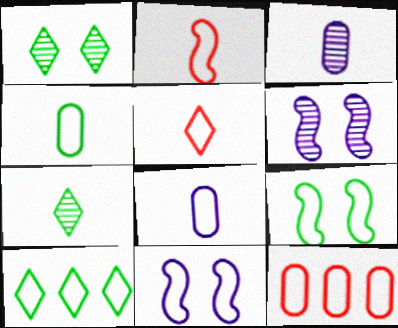[[4, 9, 10]]